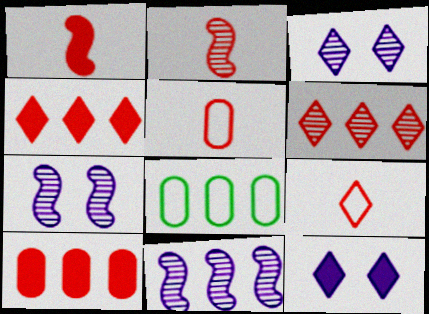[[1, 3, 8], 
[2, 8, 12], 
[4, 8, 11]]